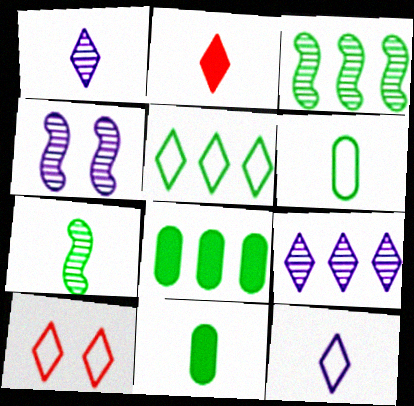[[3, 5, 8], 
[5, 10, 12]]